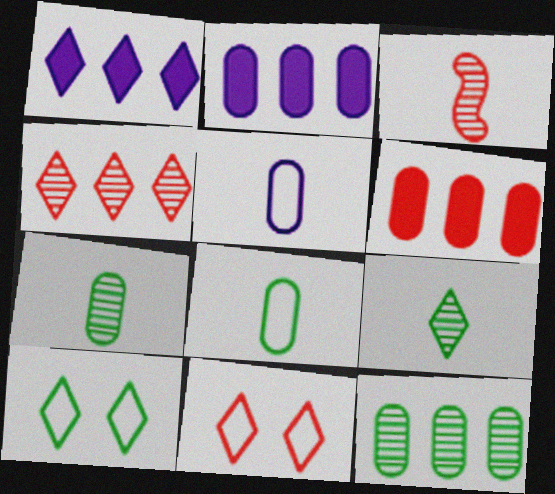[[1, 9, 11], 
[2, 3, 10], 
[3, 6, 11]]